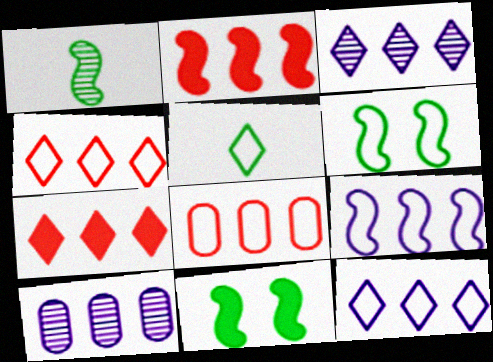[]